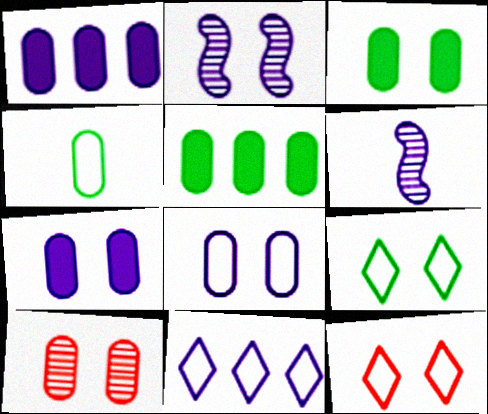[[1, 4, 10], 
[2, 3, 12], 
[3, 8, 10], 
[5, 6, 12], 
[6, 7, 11]]